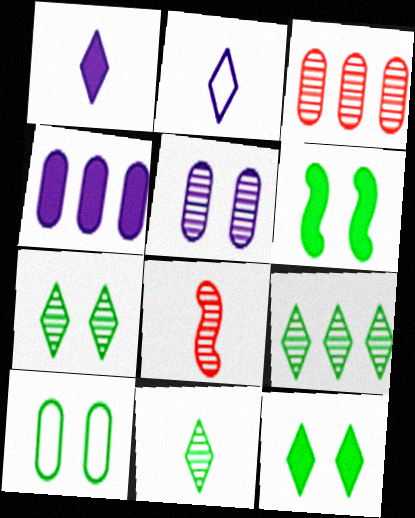[[2, 3, 6], 
[5, 8, 9], 
[6, 7, 10], 
[7, 9, 11]]